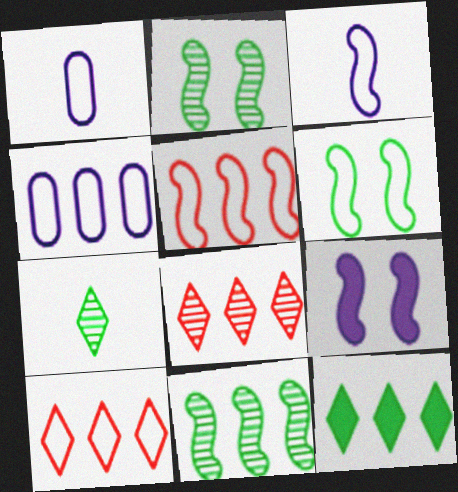[[1, 6, 10], 
[3, 5, 6]]